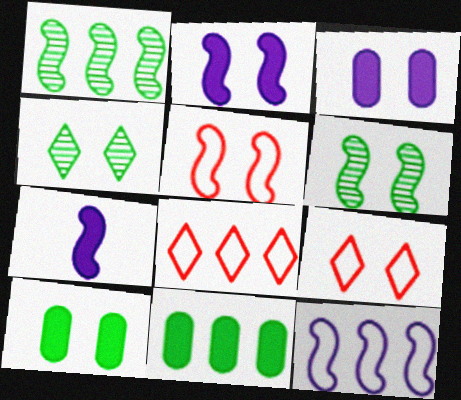[[1, 5, 7], 
[2, 5, 6], 
[3, 4, 5], 
[3, 6, 9]]